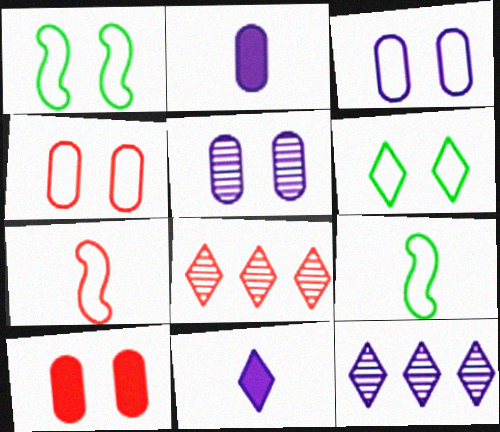[[1, 2, 8], 
[6, 8, 11], 
[7, 8, 10], 
[9, 10, 12]]